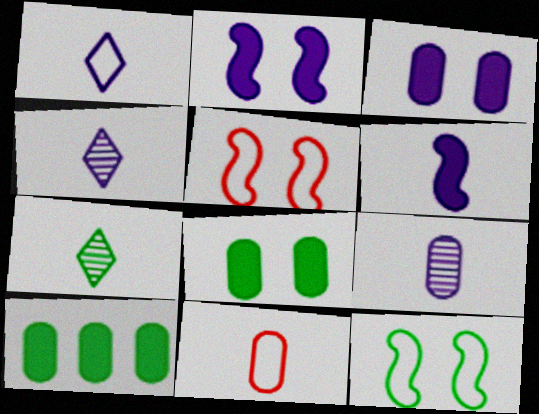[[1, 6, 9], 
[4, 5, 10], 
[6, 7, 11], 
[7, 10, 12]]